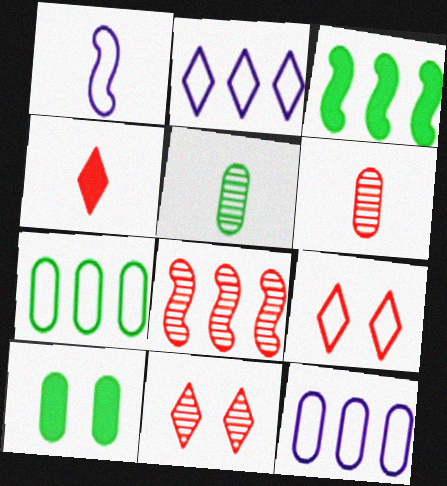[[1, 4, 5], 
[1, 7, 9], 
[5, 7, 10], 
[6, 8, 11], 
[6, 10, 12]]